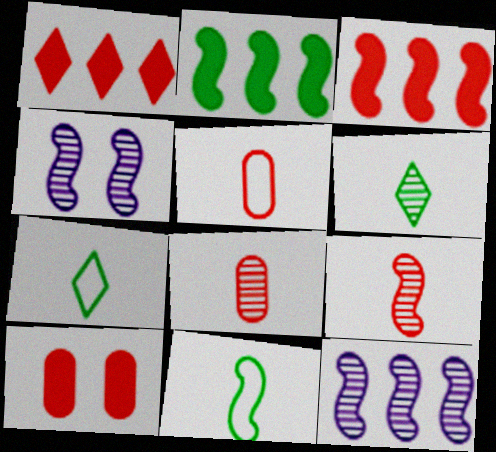[[3, 4, 11], 
[7, 10, 12]]